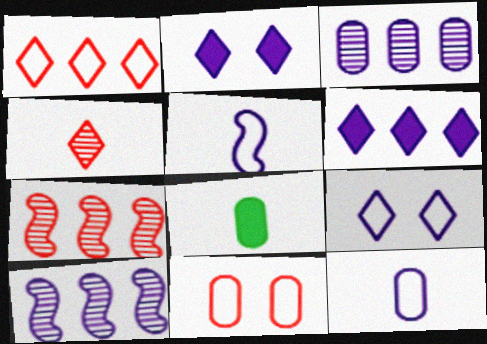[[2, 3, 5], 
[2, 10, 12], 
[3, 8, 11], 
[4, 5, 8], 
[7, 8, 9]]